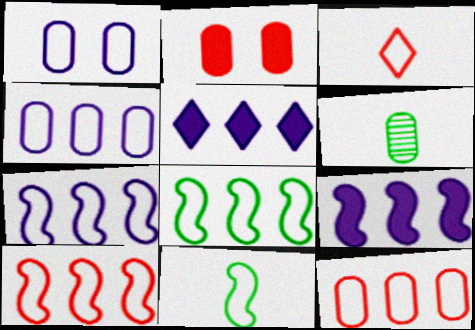[[1, 3, 8], 
[2, 4, 6], 
[7, 8, 10]]